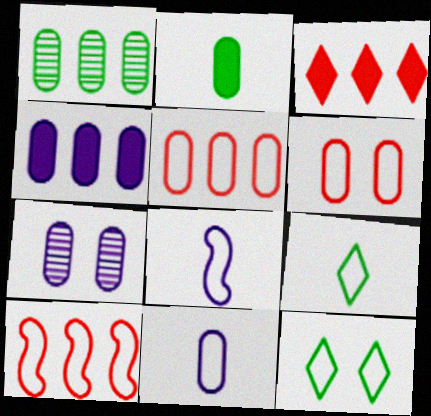[[1, 4, 5], 
[2, 5, 7], 
[4, 7, 11], 
[5, 8, 12], 
[10, 11, 12]]